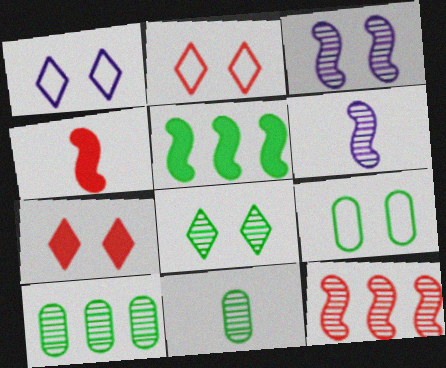[[1, 4, 10], 
[1, 7, 8], 
[3, 7, 9]]